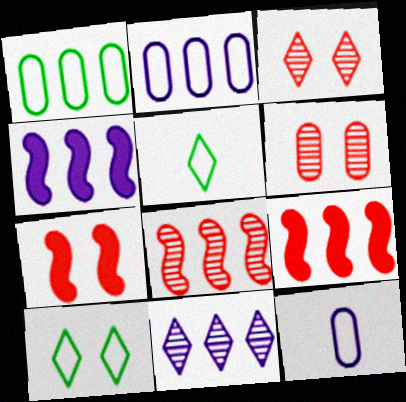[[1, 9, 11], 
[2, 4, 11], 
[4, 5, 6]]